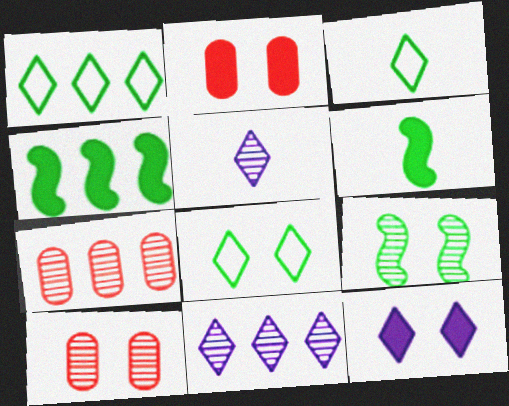[[1, 3, 8], 
[5, 7, 9]]